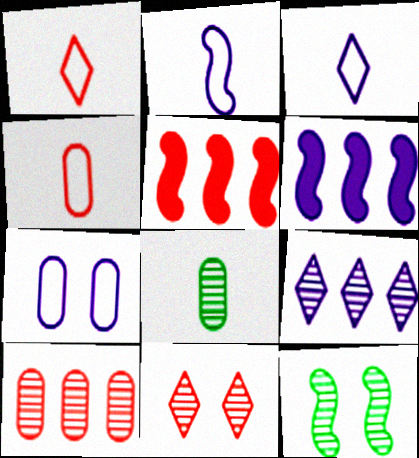[[2, 5, 12], 
[4, 5, 11]]